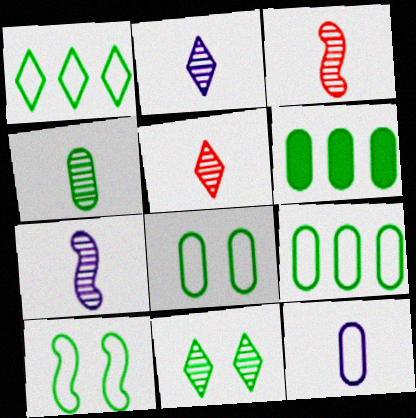[[2, 3, 4], 
[4, 5, 7], 
[4, 6, 8]]